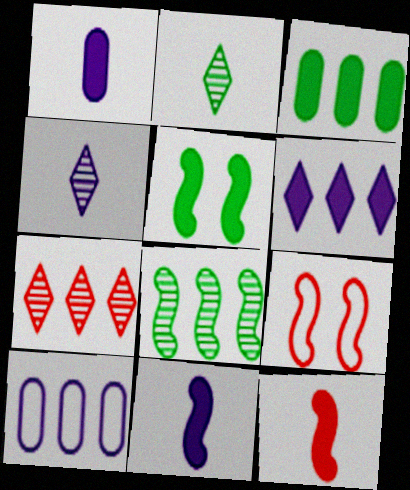[[3, 4, 9], 
[8, 9, 11]]